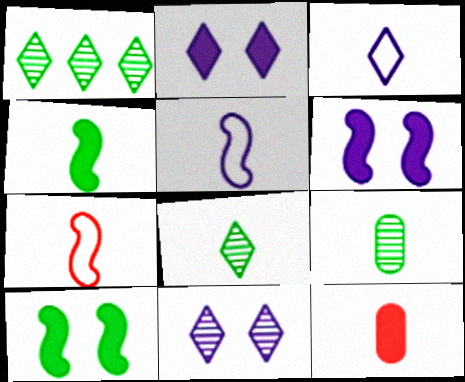[[5, 8, 12]]